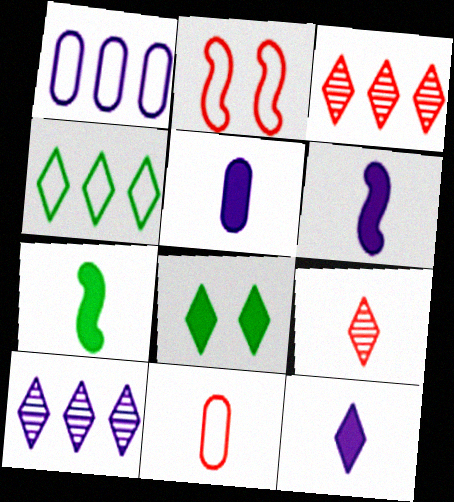[[5, 6, 12]]